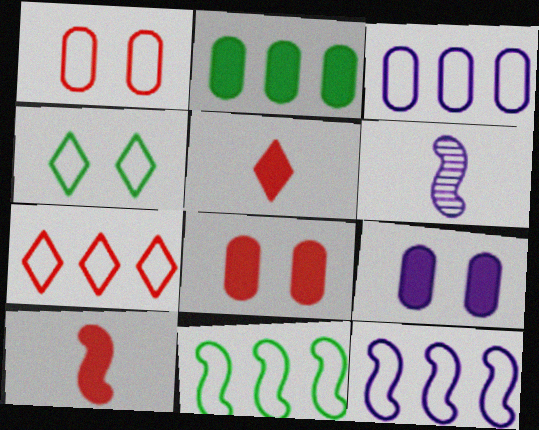[[3, 7, 11]]